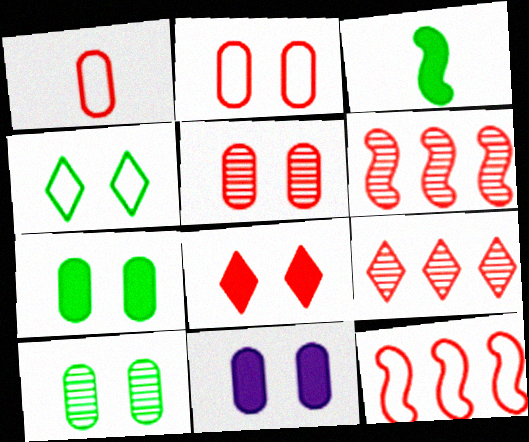[[1, 6, 8], 
[2, 10, 11]]